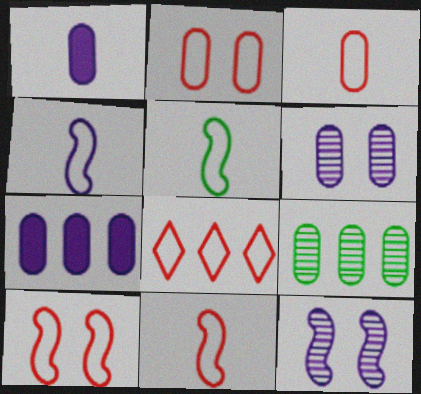[[1, 2, 9], 
[2, 8, 11], 
[3, 8, 10], 
[4, 5, 11]]